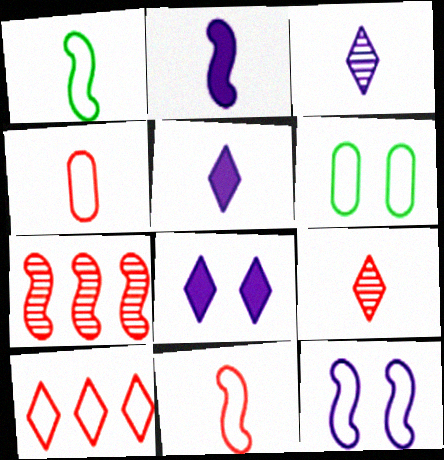[[5, 6, 7]]